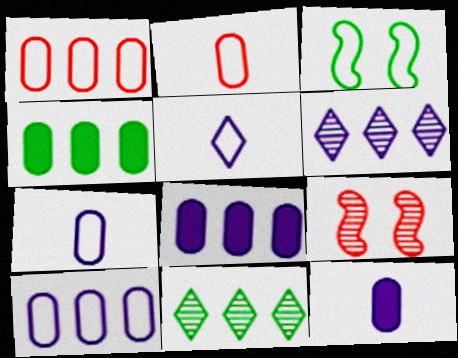[[1, 3, 5], 
[4, 5, 9]]